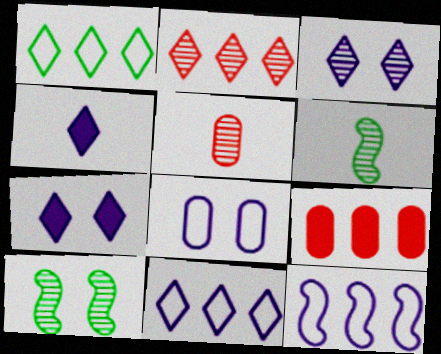[[3, 4, 11]]